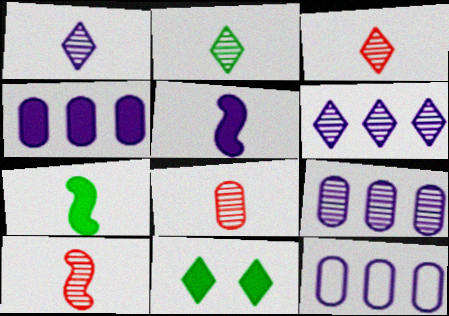[[1, 2, 3], 
[3, 8, 10], 
[4, 9, 12], 
[10, 11, 12]]